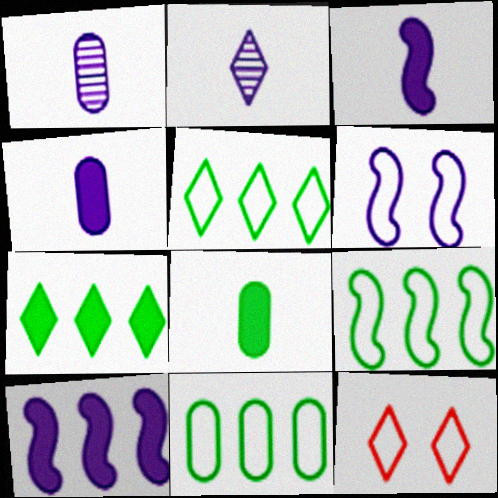[[2, 7, 12], 
[5, 9, 11]]